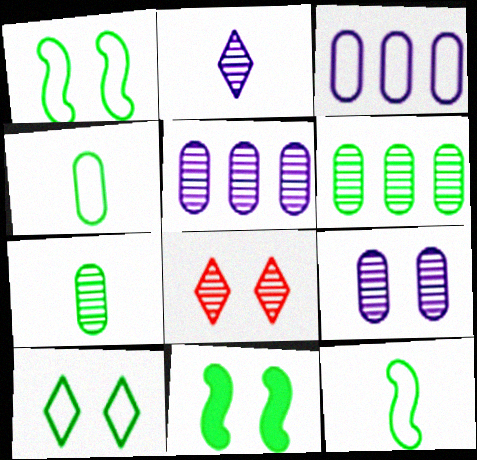[]